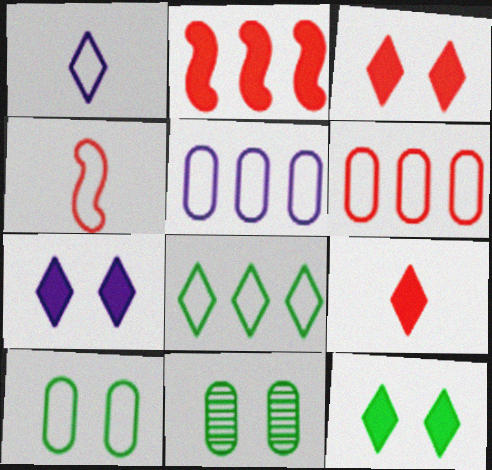[[1, 2, 11], 
[3, 7, 12]]